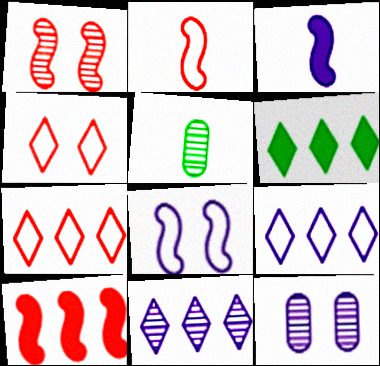[[1, 2, 10], 
[1, 5, 11], 
[2, 6, 12], 
[3, 9, 12], 
[6, 7, 11]]